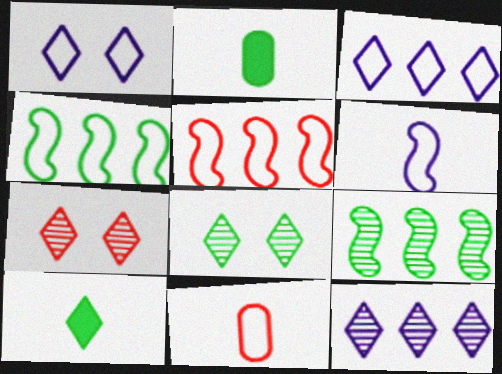[[1, 4, 11], 
[2, 4, 8], 
[3, 7, 10]]